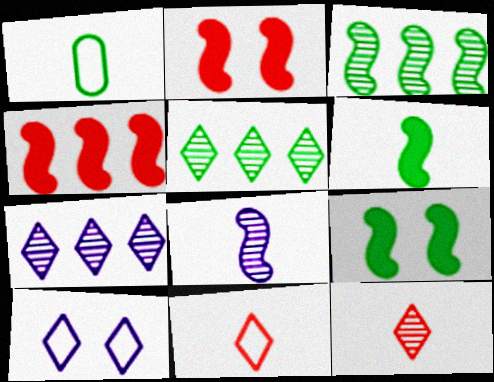[[1, 2, 7], 
[1, 5, 9]]